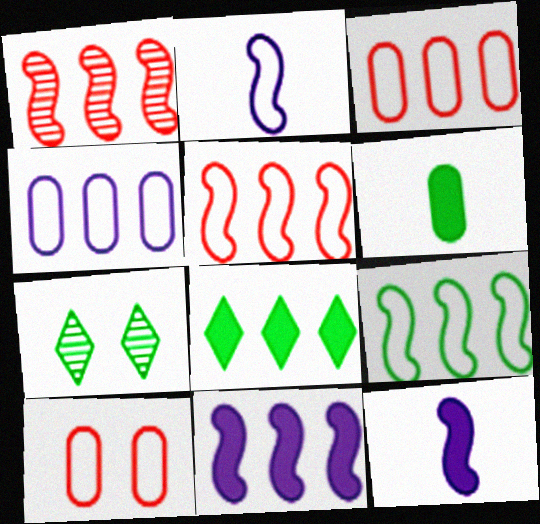[[1, 4, 8], 
[1, 9, 11], 
[3, 7, 12], 
[6, 7, 9]]